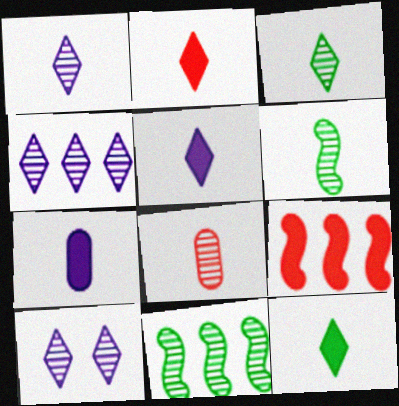[[1, 4, 10], 
[1, 6, 8], 
[2, 5, 12], 
[8, 10, 11]]